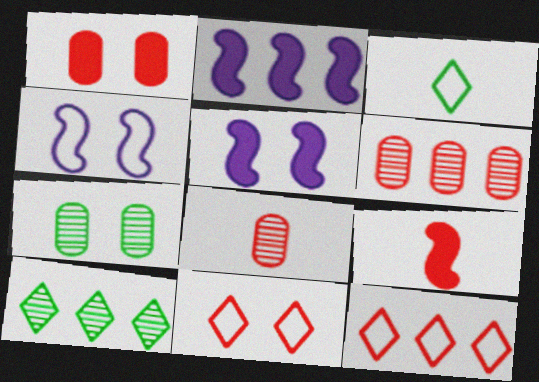[[3, 5, 6], 
[5, 7, 11], 
[6, 9, 11]]